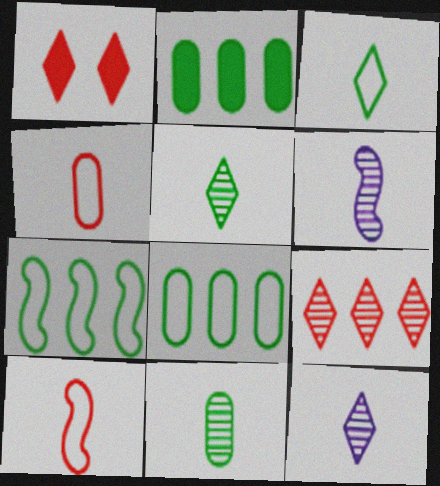[[1, 6, 8]]